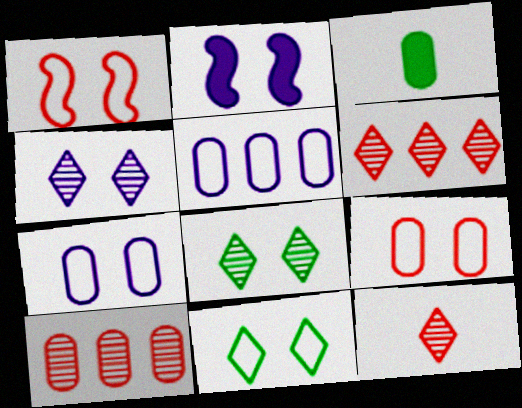[[1, 7, 11], 
[2, 4, 7], 
[2, 8, 9], 
[3, 7, 10]]